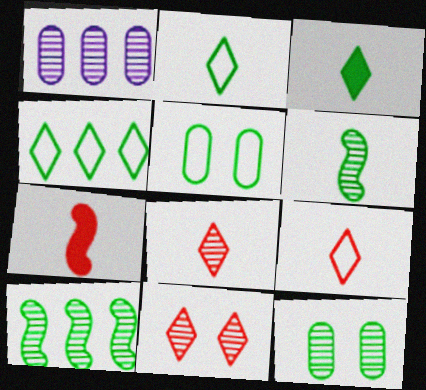[[1, 6, 11], 
[3, 5, 10]]